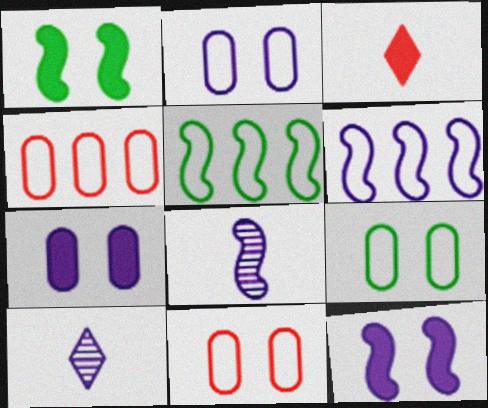[[1, 4, 10], 
[2, 9, 11], 
[6, 7, 10], 
[6, 8, 12]]